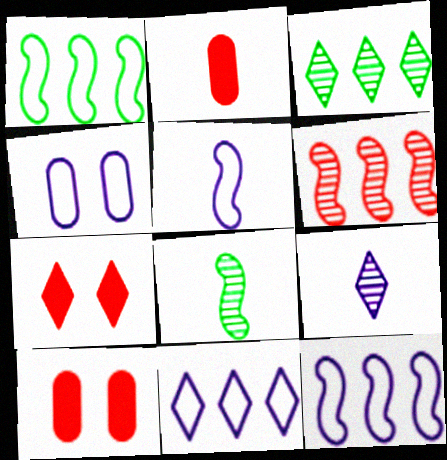[[1, 9, 10], 
[3, 5, 10], 
[4, 5, 11], 
[8, 10, 11]]